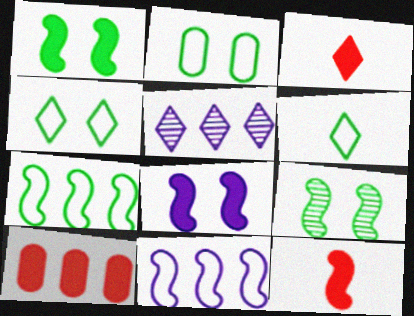[[2, 5, 12], 
[2, 6, 7], 
[3, 4, 5], 
[5, 7, 10], 
[9, 11, 12]]